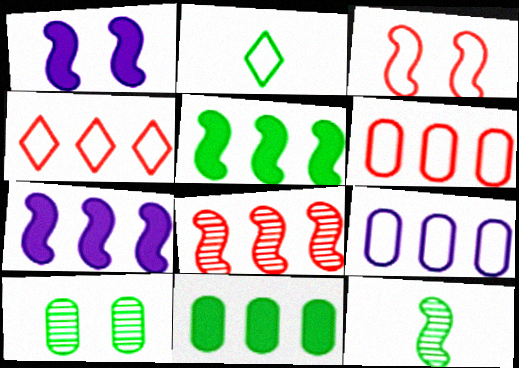[[2, 3, 9], 
[2, 5, 10], 
[3, 7, 12]]